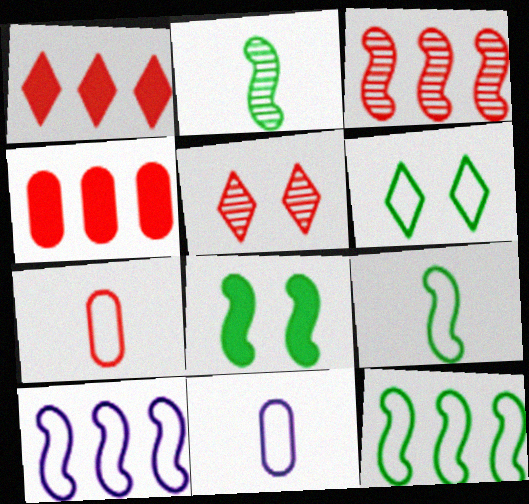[[2, 8, 12], 
[6, 7, 10]]